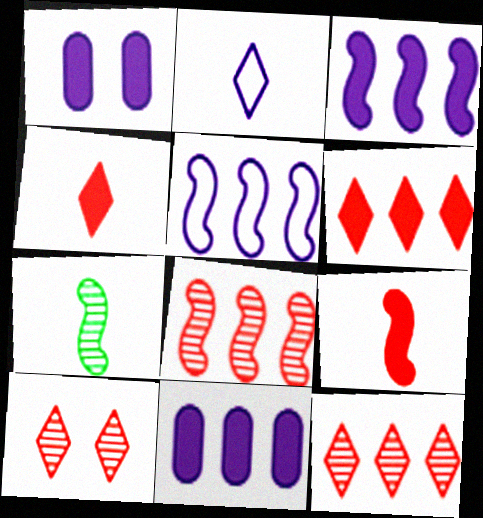[]